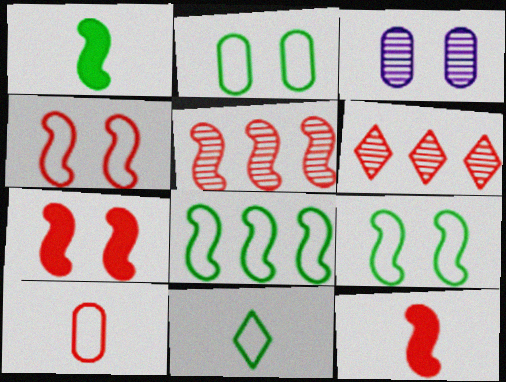[[2, 8, 11], 
[4, 5, 12], 
[6, 7, 10]]